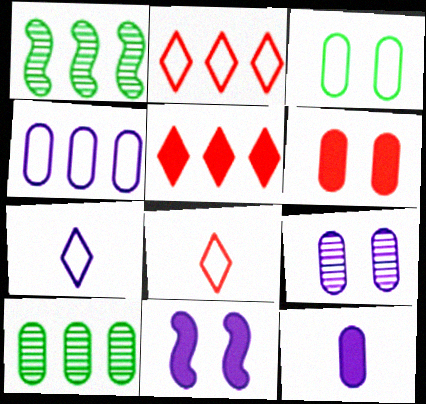[[1, 4, 5], 
[1, 6, 7], 
[3, 6, 9], 
[4, 9, 12], 
[8, 10, 11]]